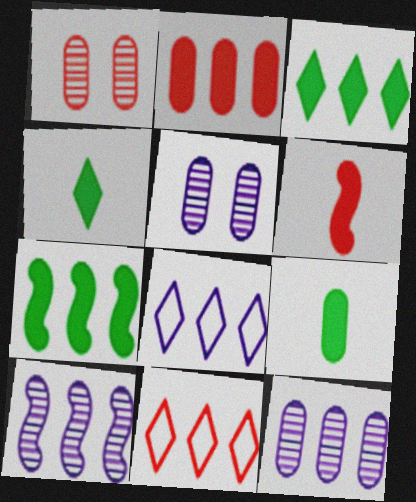[[1, 6, 11], 
[7, 11, 12]]